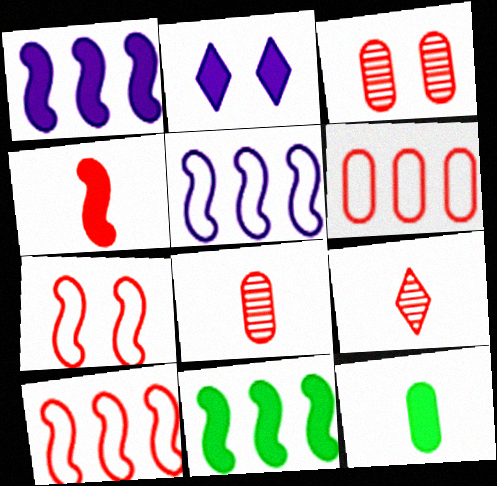[]